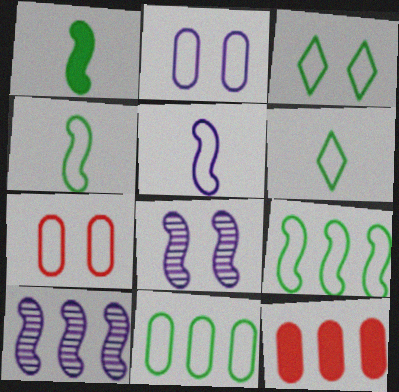[[3, 4, 11], 
[6, 8, 12]]